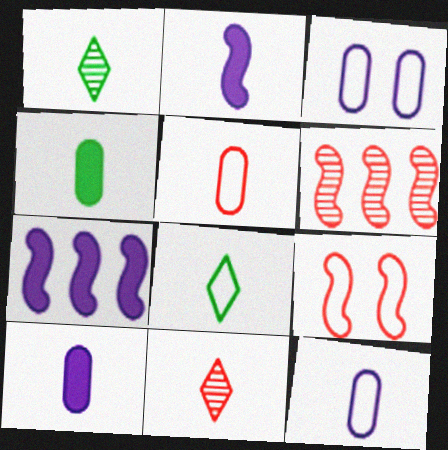[[1, 2, 5]]